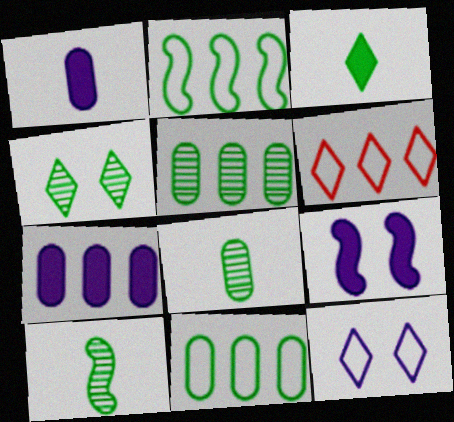[[4, 5, 10], 
[6, 8, 9]]